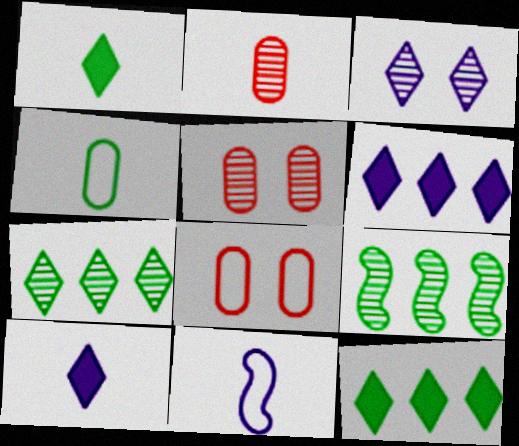[[1, 2, 11], 
[2, 3, 9], 
[5, 11, 12], 
[8, 9, 10]]